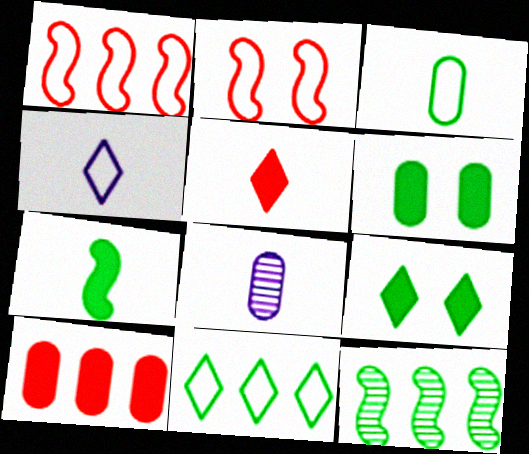[[1, 8, 9], 
[3, 9, 12]]